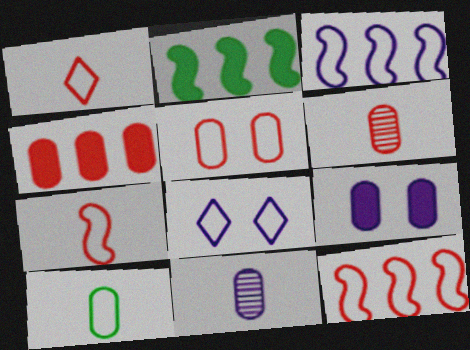[[1, 5, 12], 
[2, 6, 8], 
[4, 5, 6], 
[8, 10, 12]]